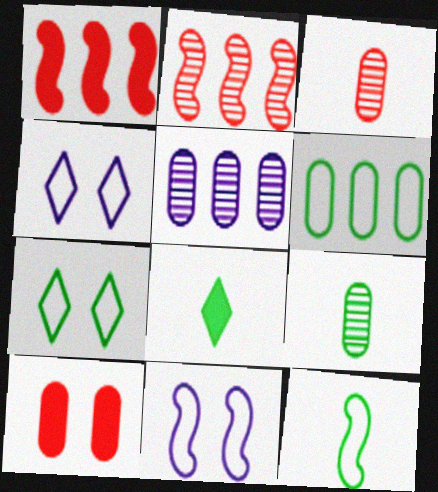[[1, 4, 9], 
[6, 7, 12], 
[8, 9, 12]]